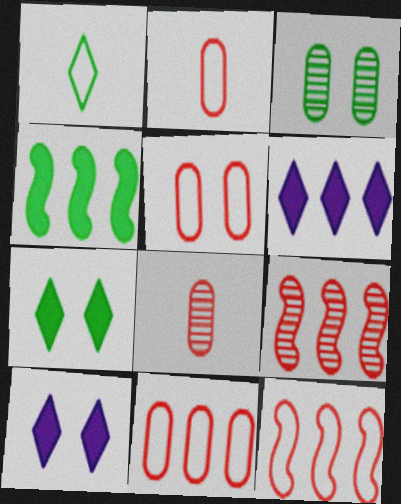[[1, 3, 4], 
[2, 5, 11]]